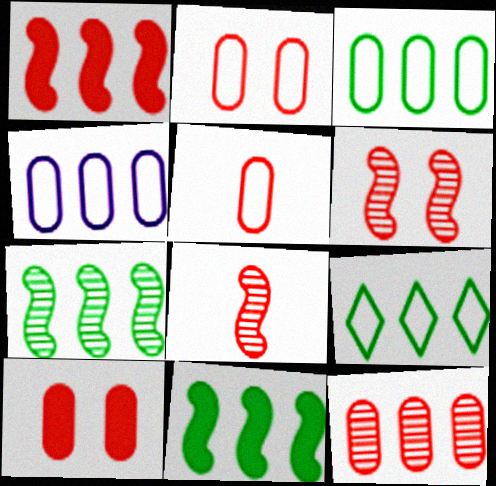[[5, 10, 12]]